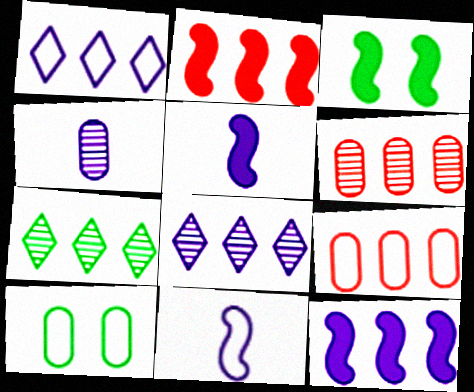[[2, 3, 5], 
[7, 9, 12]]